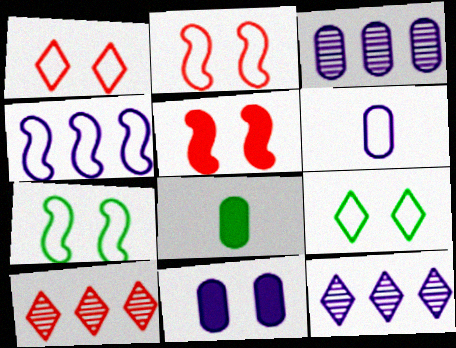[[2, 8, 12], 
[3, 6, 11]]